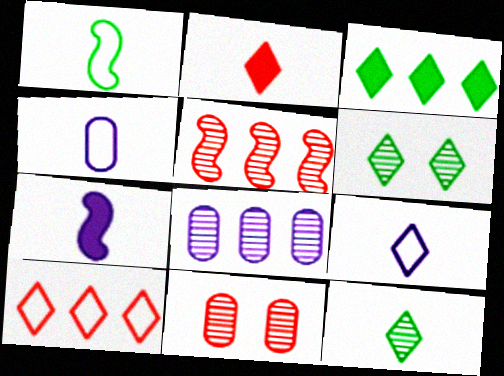[[2, 9, 12]]